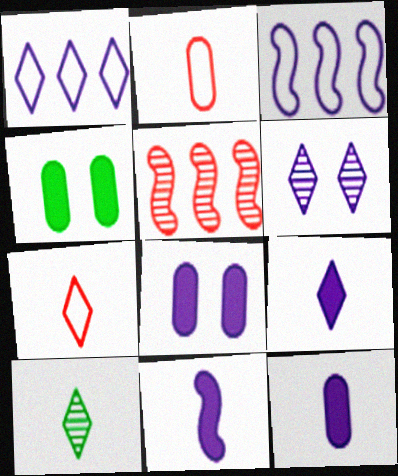[[1, 6, 9], 
[2, 10, 11], 
[3, 6, 12], 
[7, 9, 10], 
[9, 11, 12]]